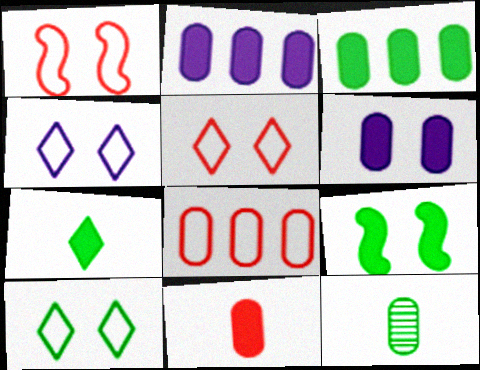[[3, 6, 11], 
[3, 7, 9], 
[4, 5, 10], 
[6, 8, 12]]